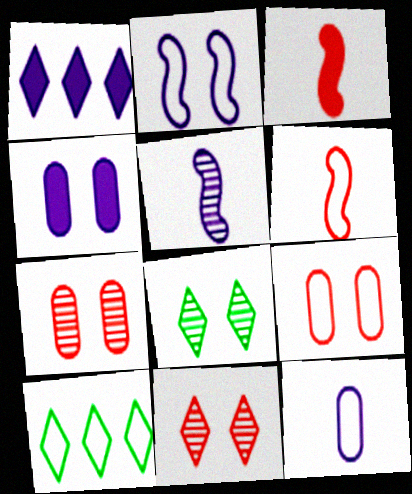[]